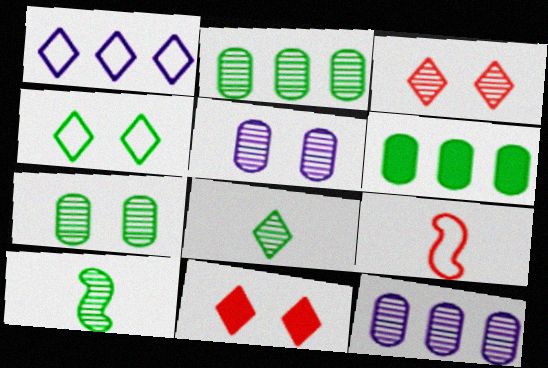[[1, 8, 11], 
[3, 10, 12], 
[4, 6, 10]]